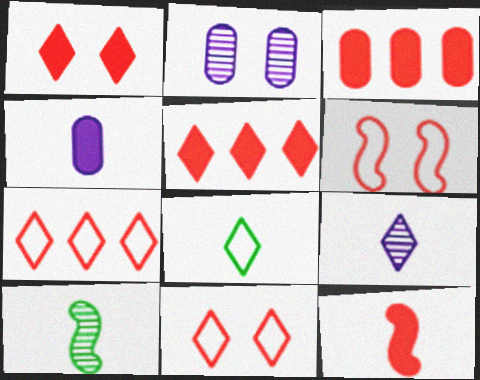[[1, 3, 12]]